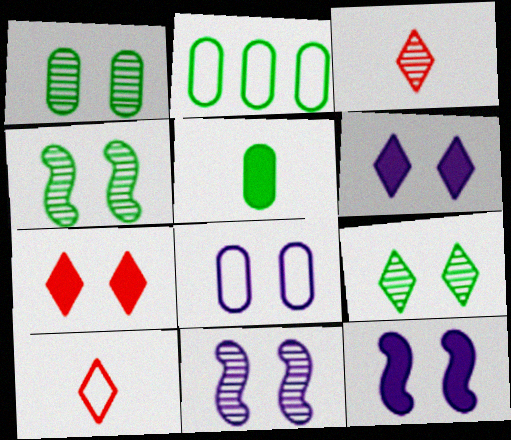[[1, 2, 5], 
[1, 4, 9], 
[2, 3, 12], 
[4, 7, 8], 
[6, 8, 11]]